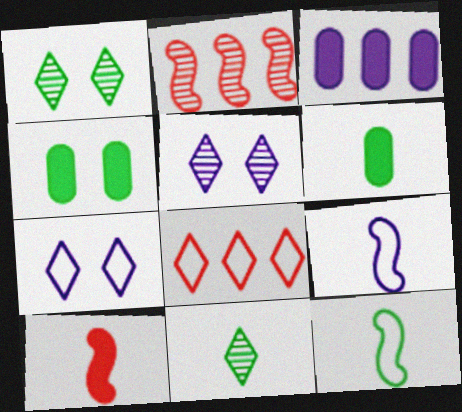[[2, 6, 7], 
[3, 5, 9], 
[6, 11, 12]]